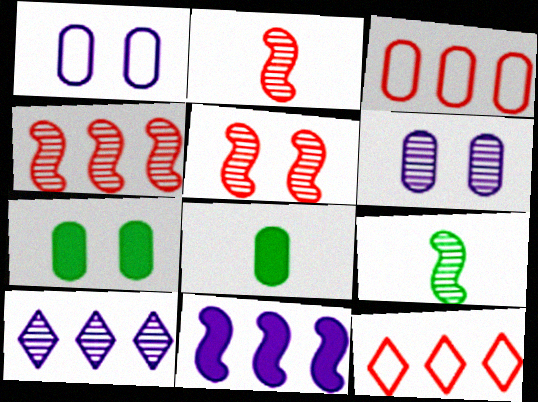[[2, 4, 5], 
[3, 6, 8]]